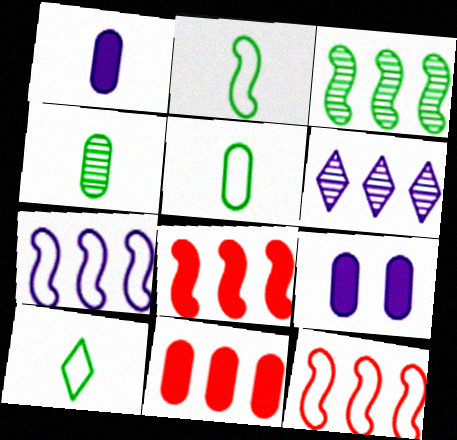[[2, 5, 10], 
[3, 7, 8]]